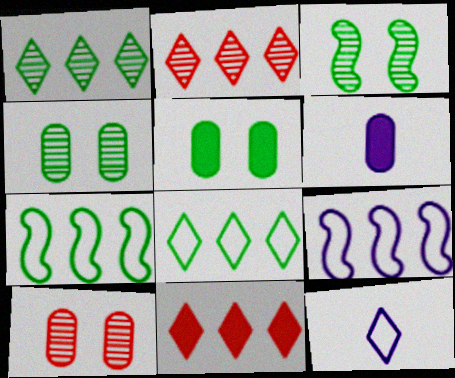[]